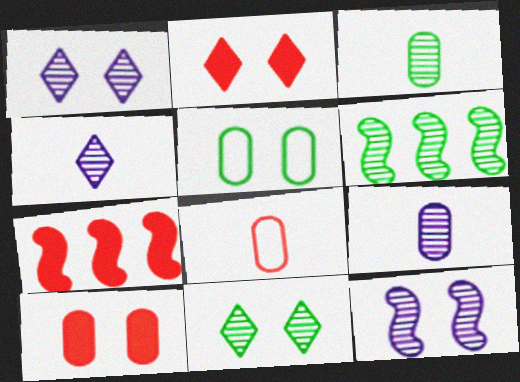[[2, 5, 12], 
[3, 6, 11], 
[4, 5, 7]]